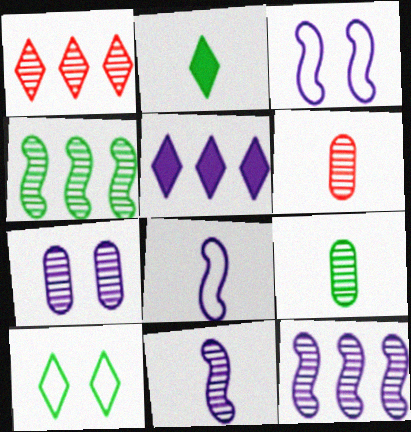[[2, 6, 8], 
[5, 7, 8]]